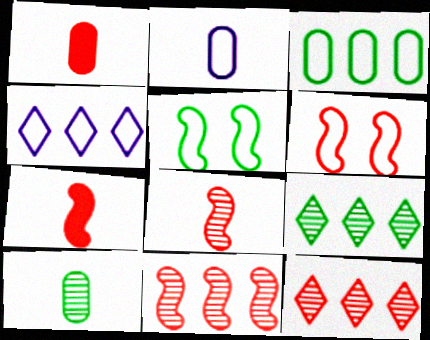[[1, 2, 10], 
[1, 6, 12], 
[6, 7, 11]]